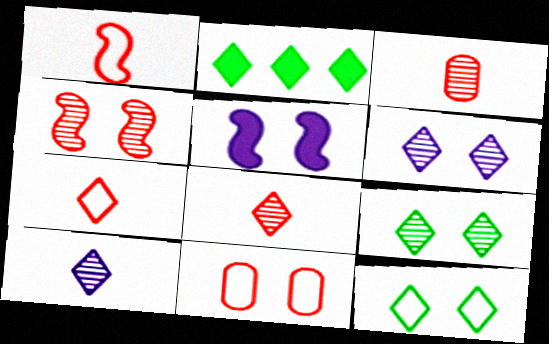[[2, 6, 7], 
[5, 9, 11]]